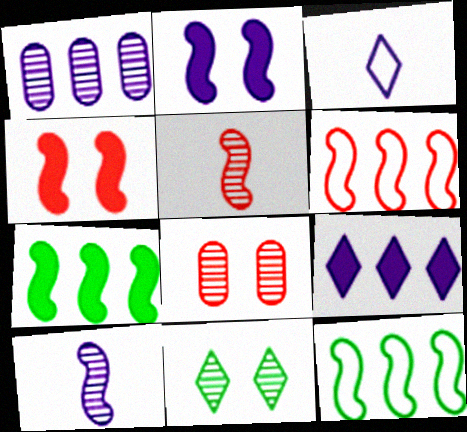[[1, 2, 3], 
[1, 5, 11], 
[2, 5, 12], 
[3, 7, 8], 
[4, 5, 6], 
[4, 10, 12]]